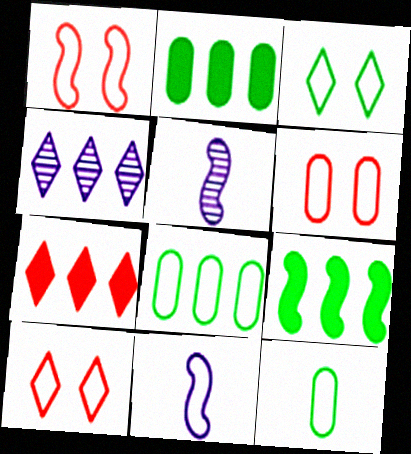[[1, 5, 9], 
[1, 6, 10], 
[2, 5, 10], 
[8, 10, 11]]